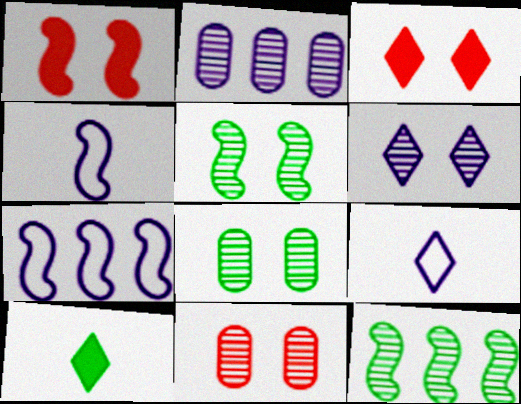[[1, 4, 12], 
[5, 6, 11], 
[7, 10, 11]]